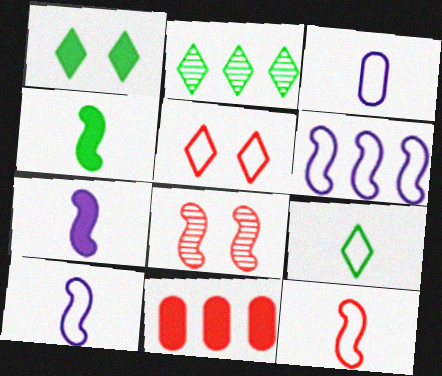[[1, 2, 9], 
[1, 7, 11], 
[2, 6, 11], 
[3, 9, 12], 
[4, 6, 8]]